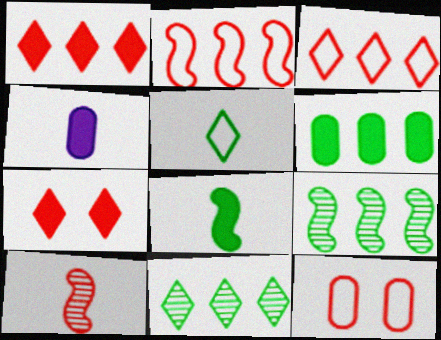[[1, 10, 12], 
[4, 5, 10]]